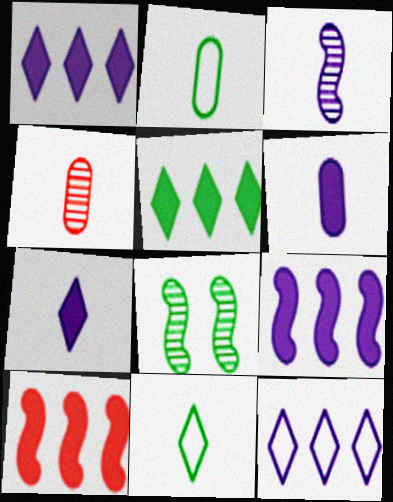[[2, 4, 6], 
[2, 5, 8]]